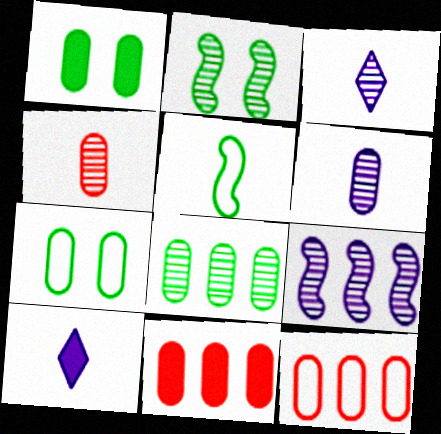[[1, 6, 12], 
[2, 10, 12], 
[4, 5, 10], 
[6, 7, 11]]